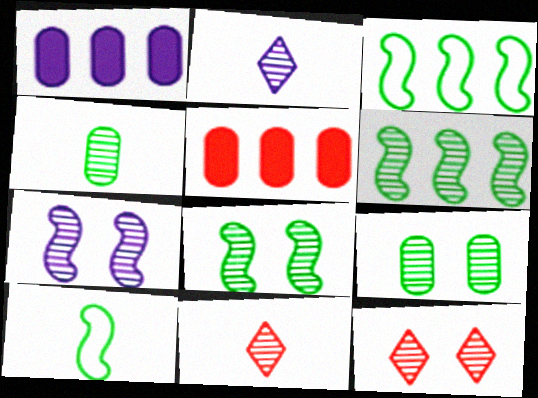[[1, 10, 12], 
[7, 9, 12]]